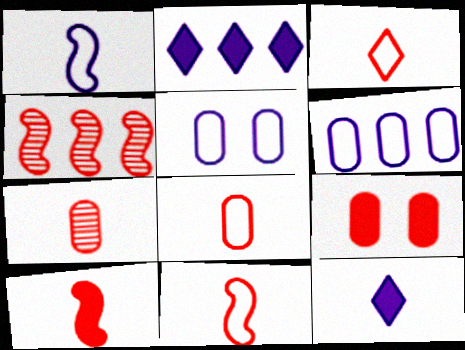[[3, 4, 9], 
[3, 7, 10], 
[3, 8, 11]]